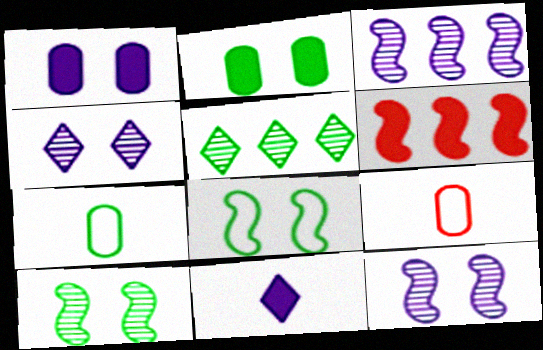[[2, 6, 11], 
[4, 6, 7]]